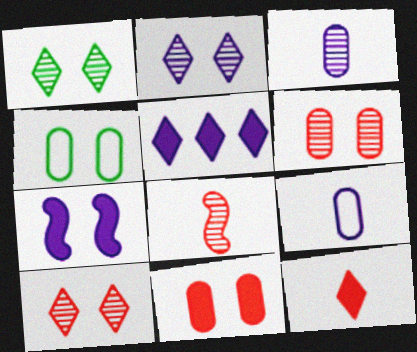[[1, 2, 10], 
[4, 5, 8], 
[4, 7, 10]]